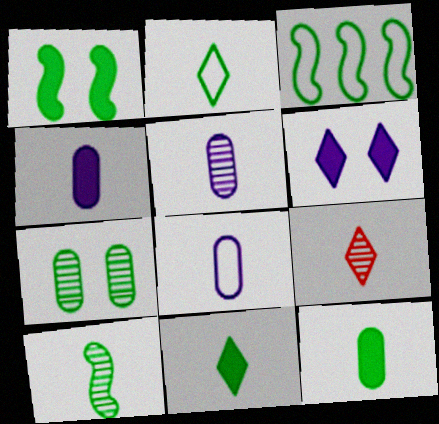[[1, 3, 10], 
[2, 10, 12], 
[3, 7, 11], 
[4, 5, 8], 
[5, 9, 10]]